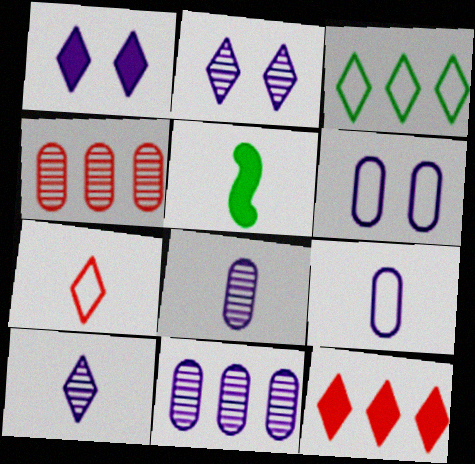[[5, 7, 8]]